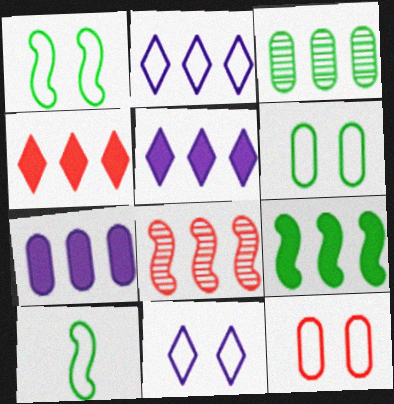[[1, 11, 12], 
[2, 10, 12], 
[4, 7, 9]]